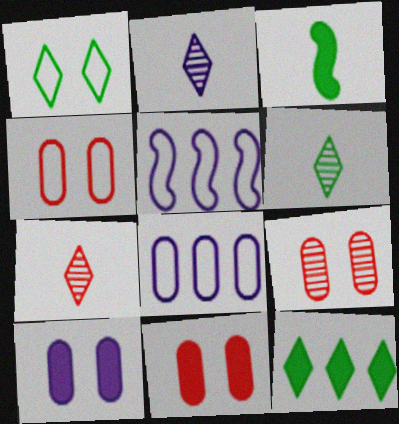[[1, 6, 12], 
[2, 5, 10], 
[2, 6, 7], 
[4, 9, 11], 
[5, 6, 11]]